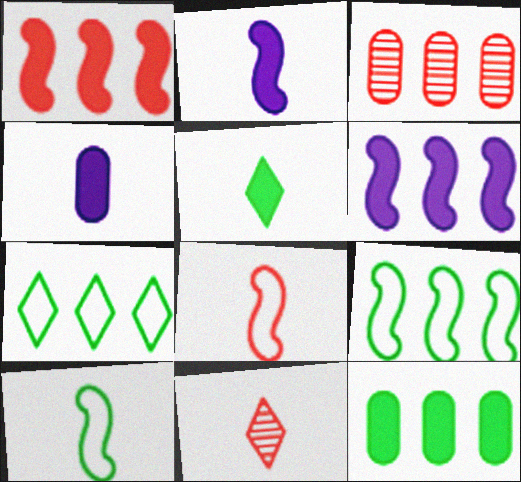[[3, 6, 7], 
[4, 10, 11]]